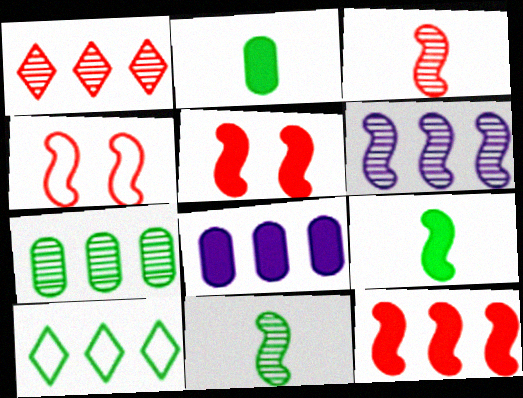[[1, 6, 7], 
[3, 4, 12], 
[4, 6, 9]]